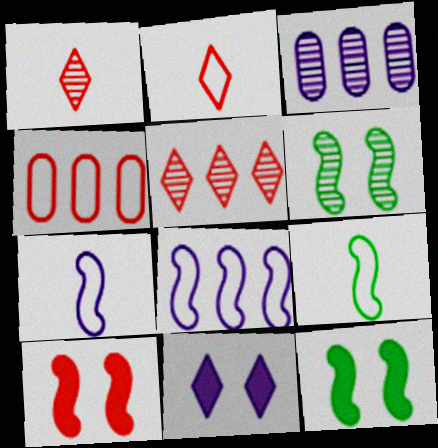[[1, 3, 6], 
[1, 4, 10], 
[2, 3, 12], 
[3, 7, 11]]